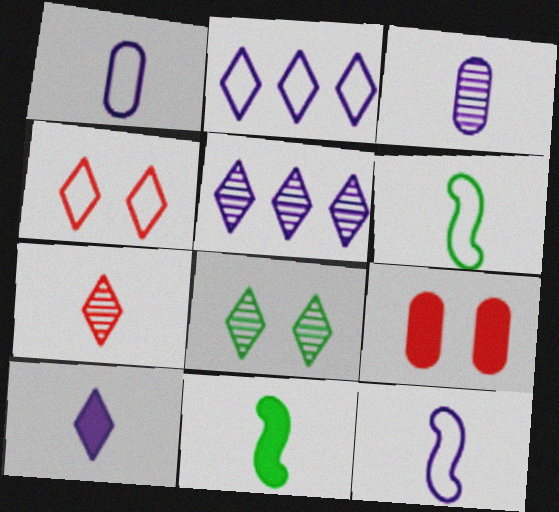[[1, 7, 11], 
[3, 10, 12], 
[5, 6, 9], 
[5, 7, 8]]